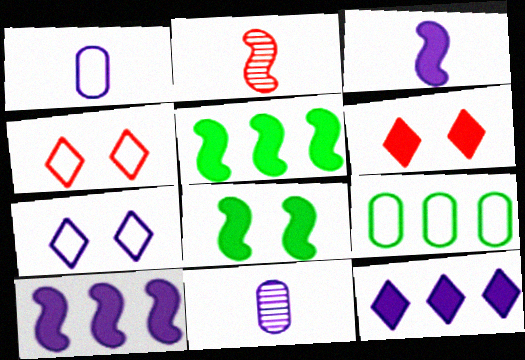[[4, 5, 11], 
[7, 10, 11]]